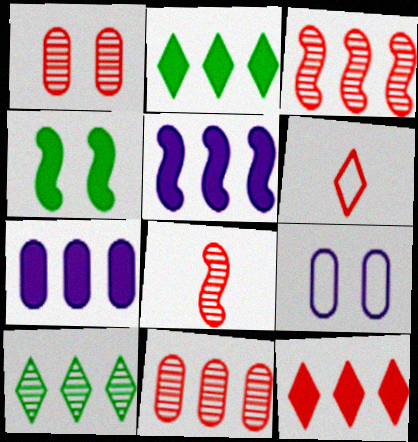[[2, 8, 9]]